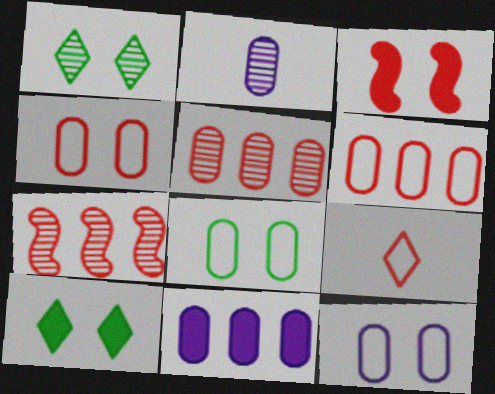[[1, 2, 7], 
[1, 3, 12], 
[2, 11, 12], 
[3, 5, 9], 
[4, 8, 12]]